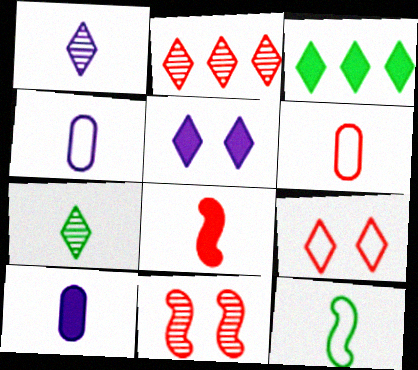[[1, 3, 9], 
[3, 4, 11], 
[4, 7, 8]]